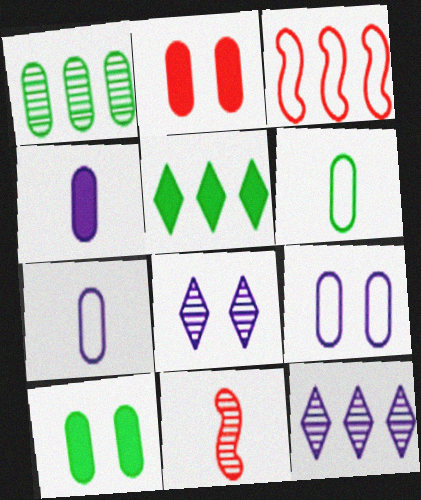[[1, 2, 7], 
[1, 6, 10], 
[1, 8, 11], 
[5, 9, 11]]